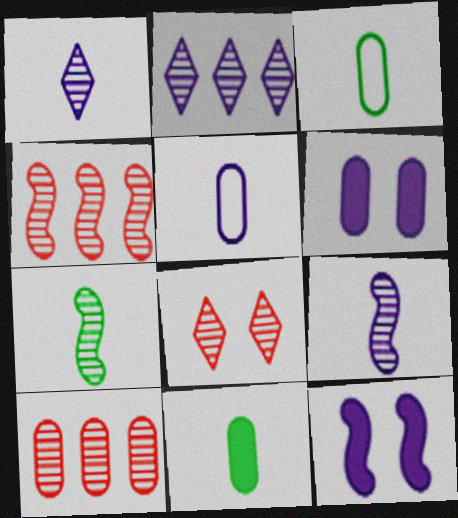[[2, 5, 12], 
[3, 6, 10]]